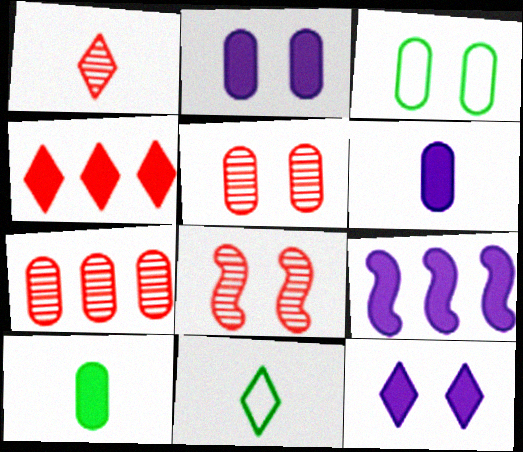[[1, 3, 9], 
[1, 7, 8], 
[2, 3, 5], 
[3, 6, 7], 
[3, 8, 12], 
[5, 9, 11], 
[6, 9, 12]]